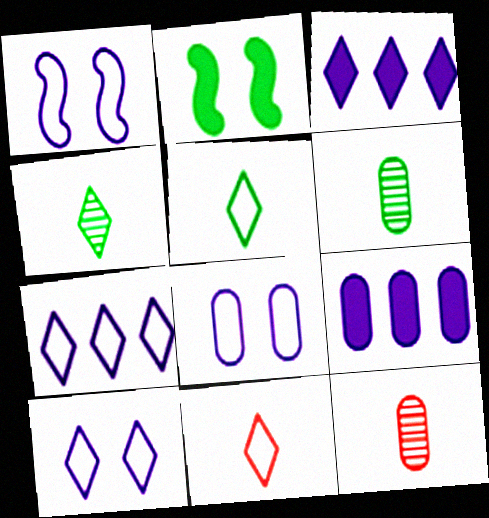[[1, 8, 10], 
[2, 7, 12]]